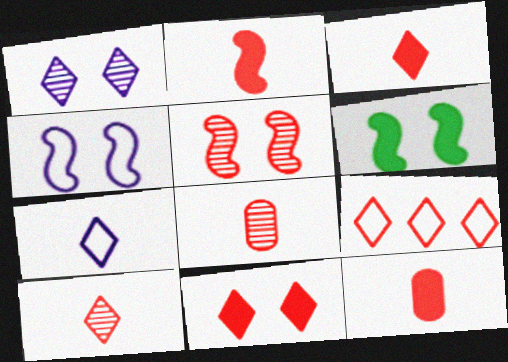[[2, 3, 12], 
[4, 5, 6], 
[5, 9, 12], 
[9, 10, 11]]